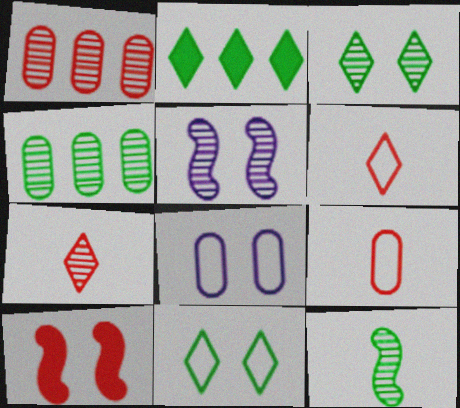[[1, 6, 10], 
[2, 5, 9], 
[3, 4, 12], 
[3, 8, 10], 
[4, 5, 7]]